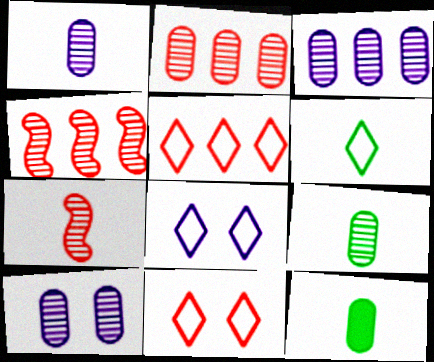[[1, 3, 10], 
[2, 9, 10], 
[4, 8, 12], 
[5, 6, 8]]